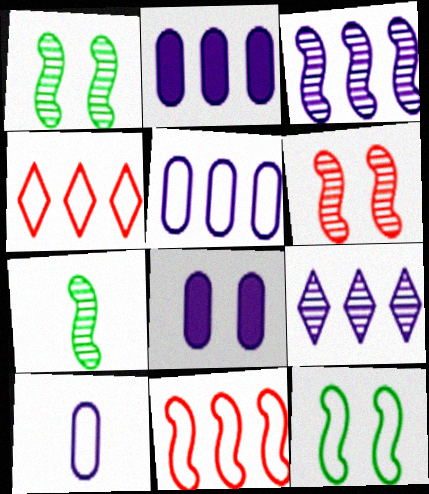[[3, 6, 7], 
[4, 7, 8], 
[4, 10, 12]]